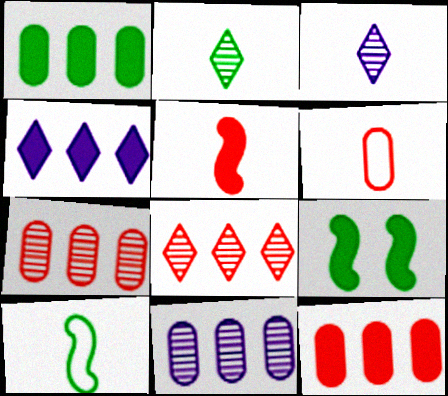[]